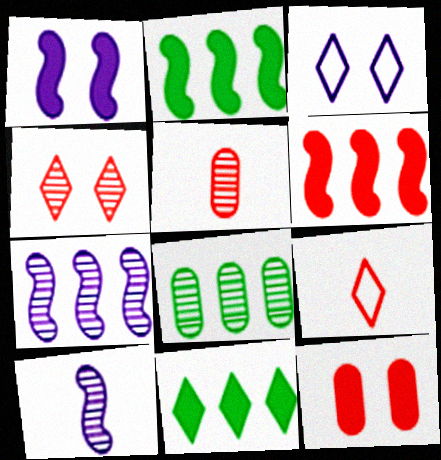[[1, 8, 9], 
[2, 3, 5], 
[4, 8, 10]]